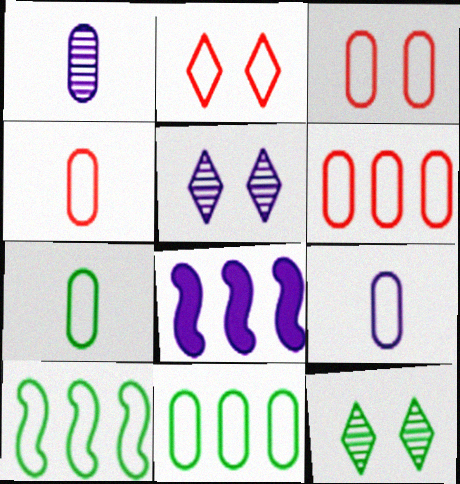[[2, 9, 10], 
[3, 4, 6], 
[3, 9, 11], 
[4, 7, 9], 
[4, 8, 12], 
[5, 8, 9]]